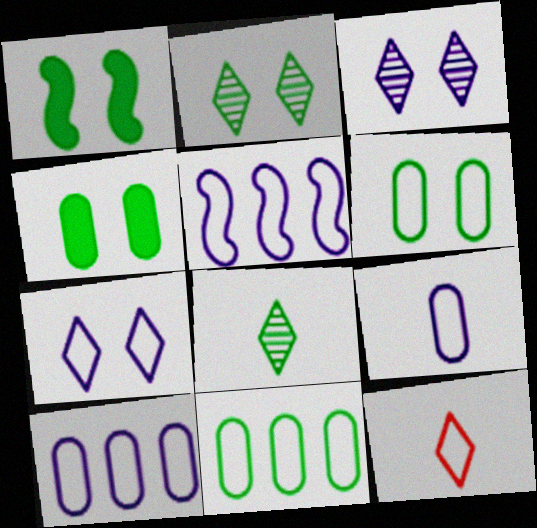[[1, 2, 6], 
[1, 8, 11], 
[5, 6, 12], 
[5, 7, 9]]